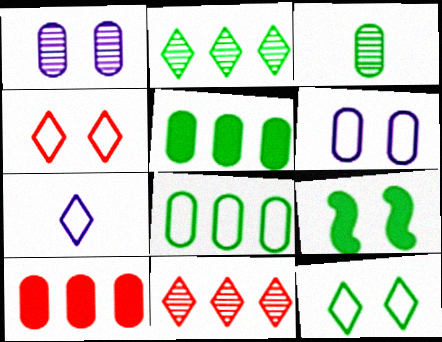[[1, 4, 9], 
[3, 6, 10]]